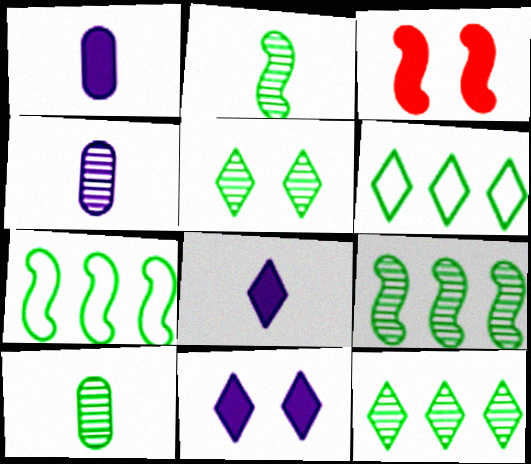[[3, 4, 6], 
[5, 9, 10]]